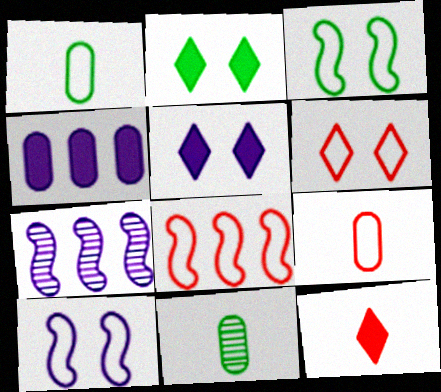[[2, 7, 9], 
[5, 8, 11], 
[6, 8, 9]]